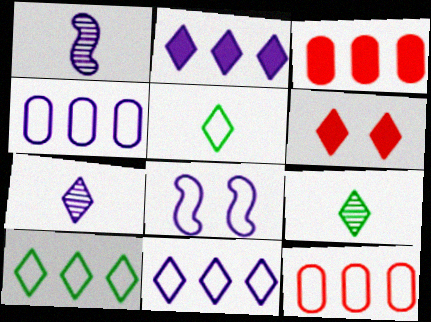[[3, 8, 9], 
[5, 8, 12], 
[6, 7, 10], 
[6, 9, 11]]